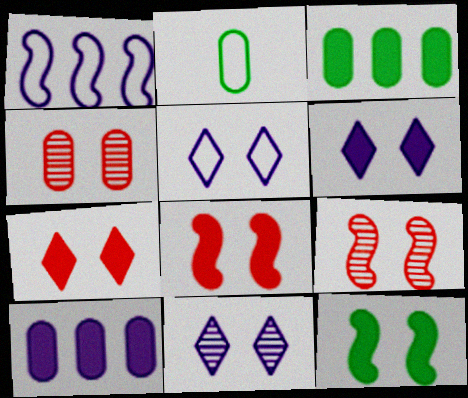[[2, 4, 10], 
[4, 5, 12], 
[5, 6, 11]]